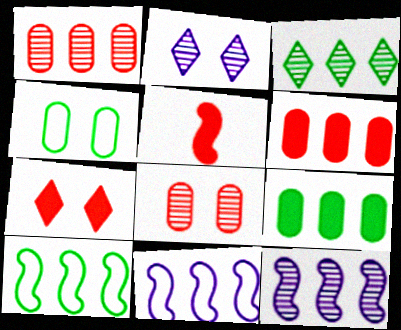[[1, 3, 12], 
[3, 6, 11], 
[3, 9, 10], 
[5, 6, 7]]